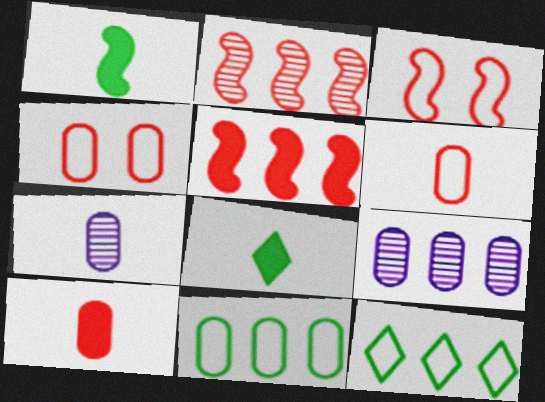[[3, 8, 9], 
[5, 9, 12]]